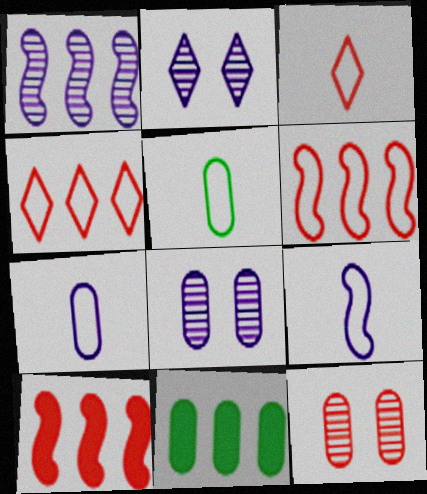[[1, 4, 11], 
[2, 5, 10], 
[3, 5, 9], 
[3, 10, 12], 
[7, 11, 12]]